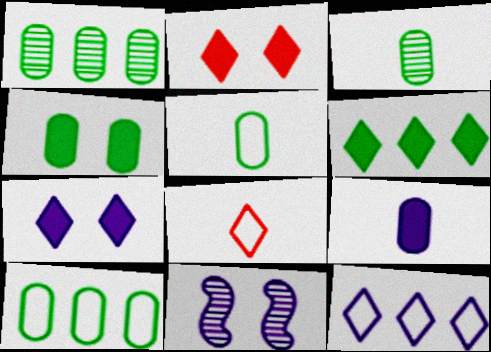[[1, 4, 5], 
[3, 4, 10], 
[9, 11, 12]]